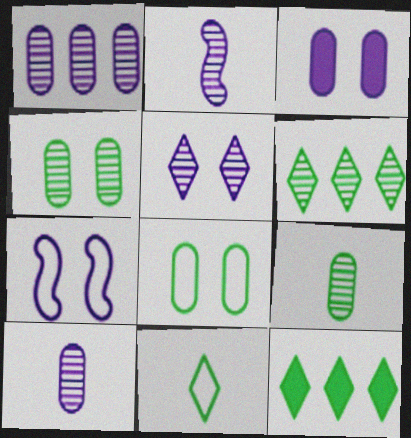[[1, 2, 5], 
[3, 5, 7]]